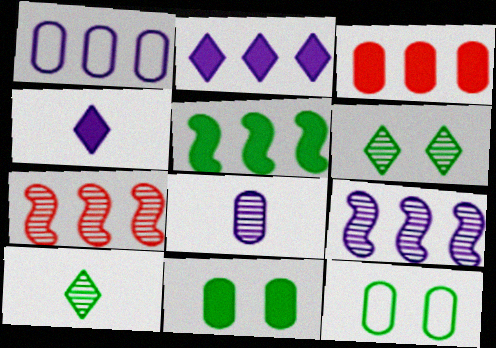[[1, 2, 9], 
[2, 3, 5], 
[3, 8, 12], 
[4, 7, 12], 
[5, 10, 12], 
[6, 7, 8]]